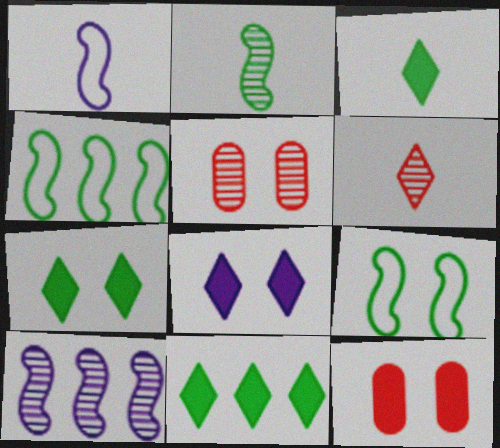[[1, 5, 11], 
[3, 7, 11], 
[5, 8, 9]]